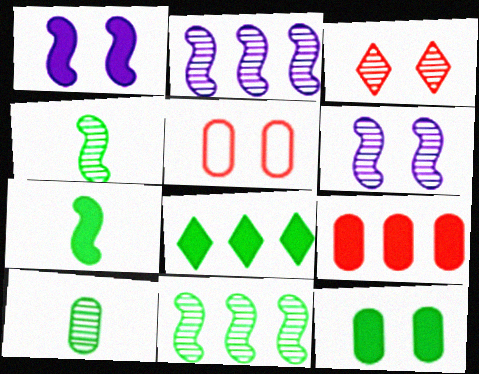[[2, 3, 10], 
[7, 8, 12]]